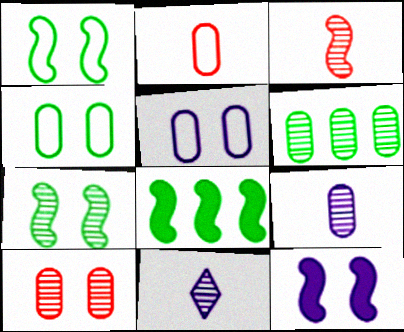[[6, 9, 10]]